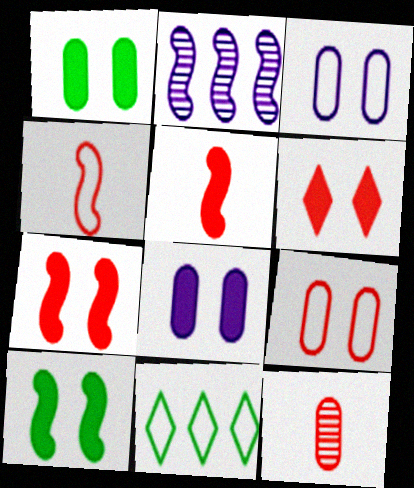[[2, 4, 10], 
[3, 4, 11], 
[6, 8, 10]]